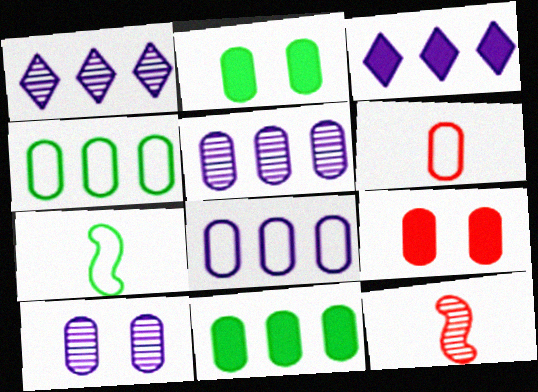[[1, 7, 9], 
[2, 5, 6], 
[6, 10, 11]]